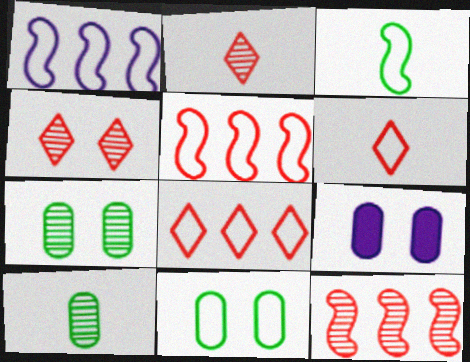[[1, 6, 11]]